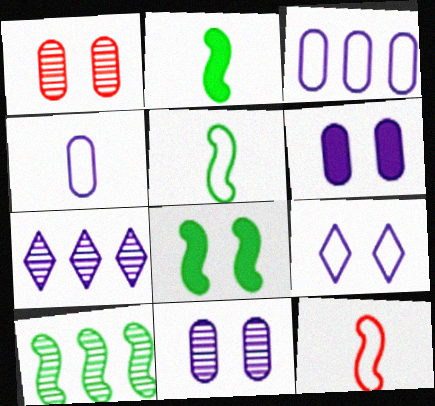[[1, 8, 9], 
[5, 8, 10]]